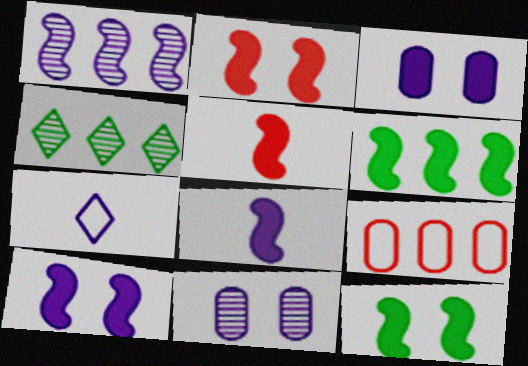[[1, 3, 7], 
[2, 6, 8], 
[2, 10, 12], 
[5, 6, 10]]